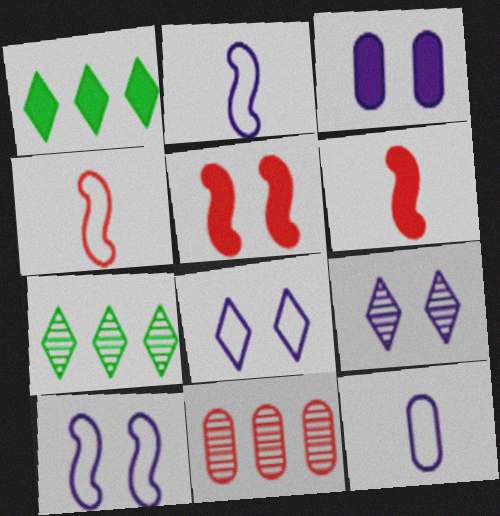[[1, 3, 6], 
[3, 4, 7], 
[3, 9, 10], 
[5, 7, 12]]